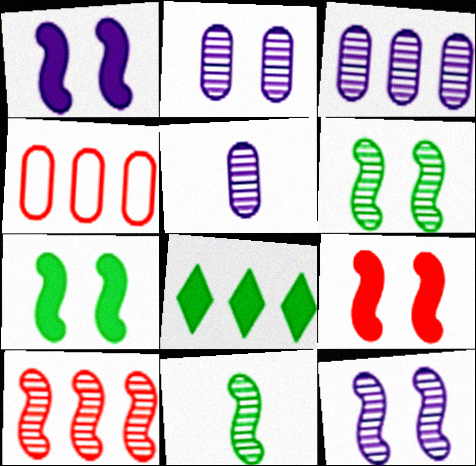[[1, 7, 9], 
[2, 3, 5], 
[10, 11, 12]]